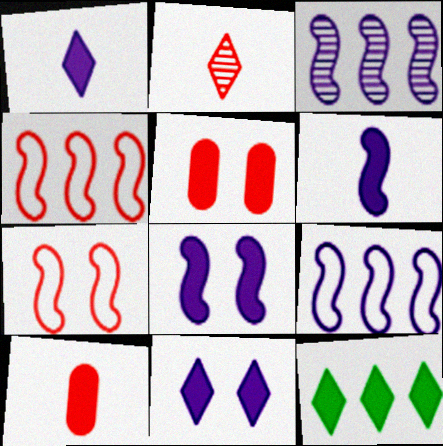[[2, 4, 5], 
[5, 6, 12], 
[8, 10, 12]]